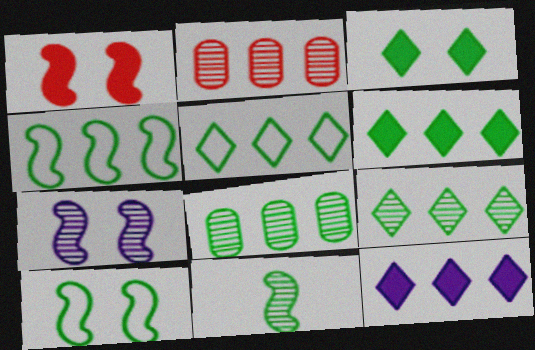[[1, 7, 10], 
[2, 4, 12], 
[4, 6, 8], 
[5, 6, 9]]